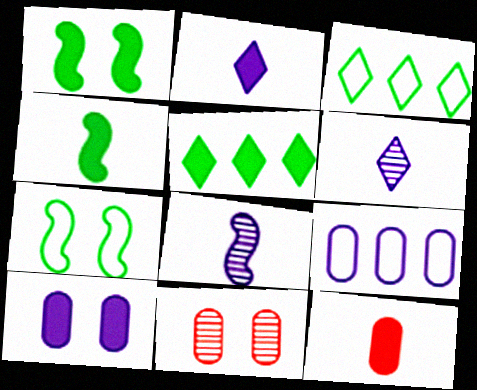[[2, 4, 12]]